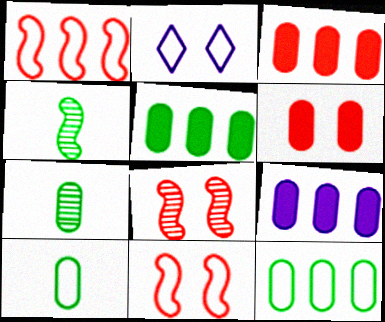[[1, 2, 10], 
[2, 3, 4], 
[3, 5, 9]]